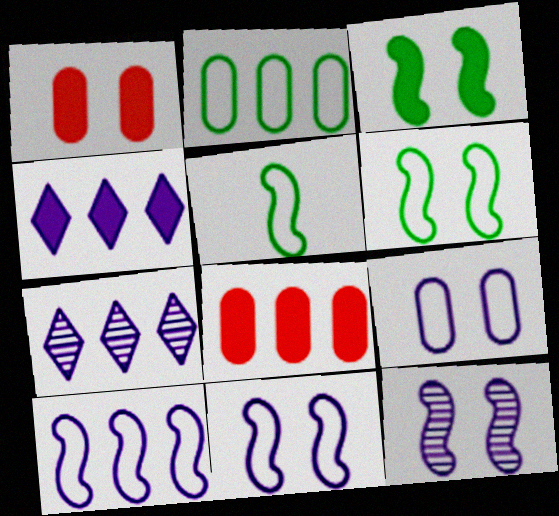[[1, 5, 7]]